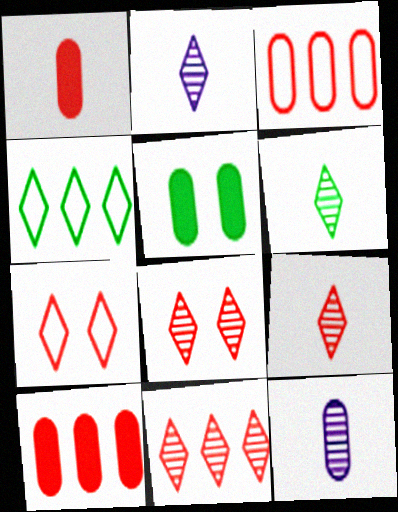[[2, 6, 9], 
[3, 5, 12], 
[8, 9, 11]]